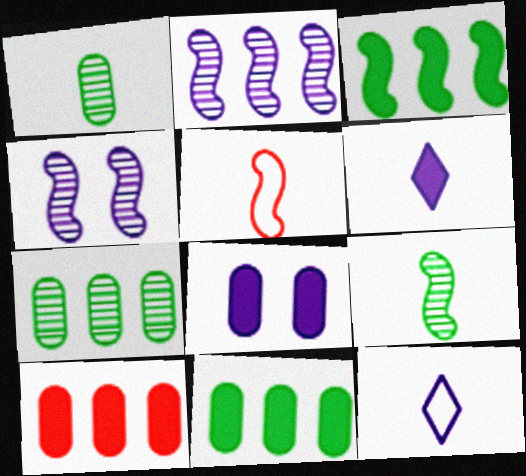[[1, 5, 6], 
[2, 8, 12], 
[3, 4, 5]]